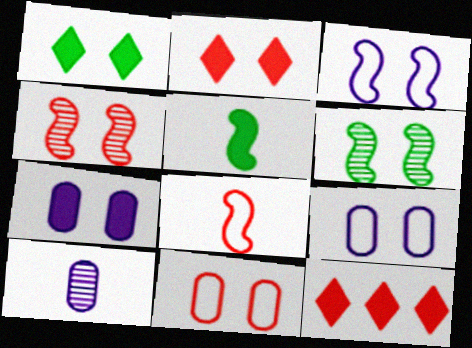[[1, 4, 9], 
[2, 4, 11], 
[2, 6, 9], 
[5, 7, 12]]